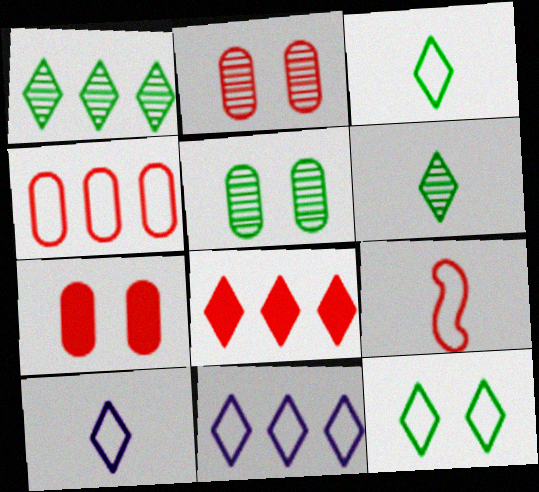[[1, 8, 11], 
[2, 8, 9]]